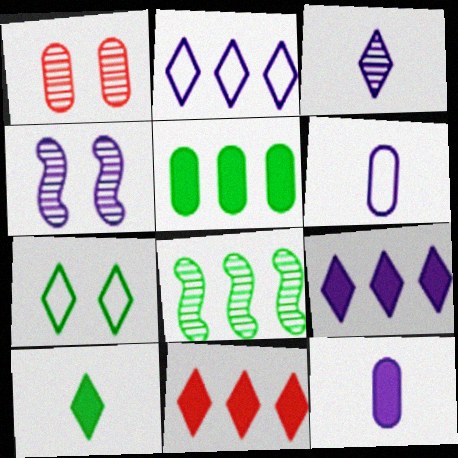[[1, 3, 8], 
[1, 5, 6], 
[2, 4, 12], 
[3, 7, 11], 
[4, 6, 9]]